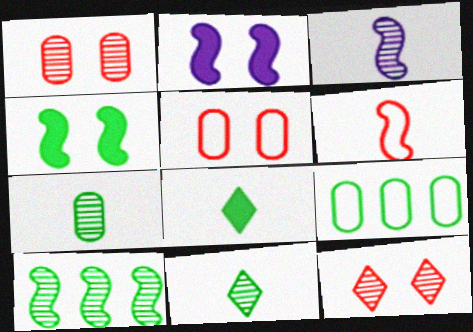[[2, 6, 10], 
[4, 9, 11]]